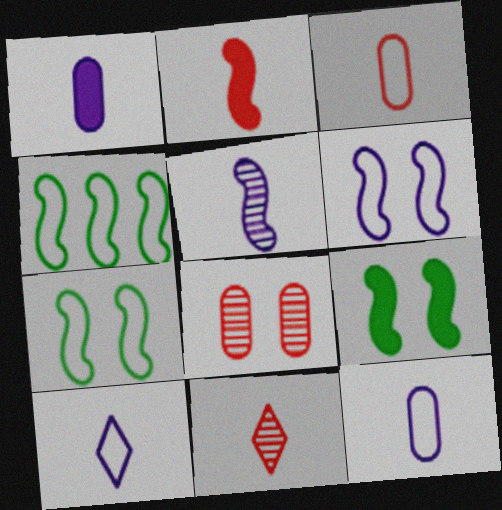[[1, 5, 10], 
[2, 3, 11]]